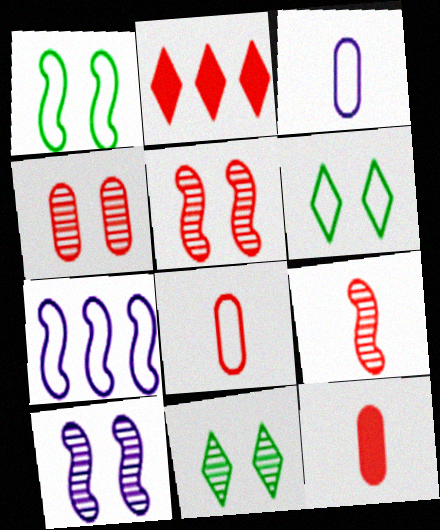[[2, 5, 8], 
[4, 10, 11], 
[6, 7, 8], 
[7, 11, 12]]